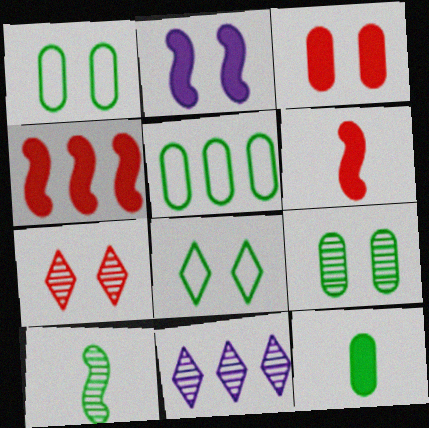[[1, 2, 7], 
[1, 6, 11], 
[4, 5, 11], 
[5, 9, 12]]